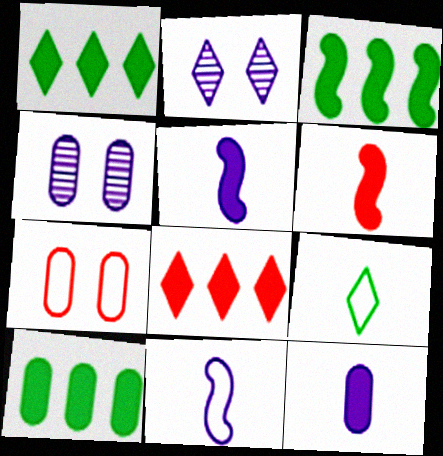[[1, 3, 10], 
[2, 8, 9]]